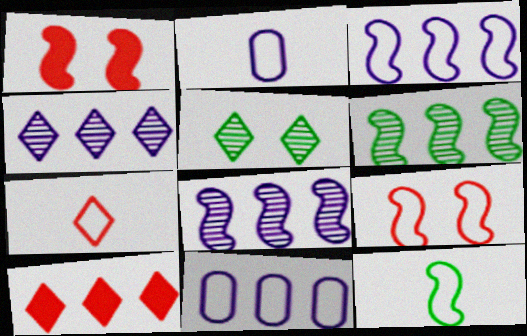[[1, 8, 12], 
[2, 7, 12], 
[3, 9, 12], 
[6, 10, 11]]